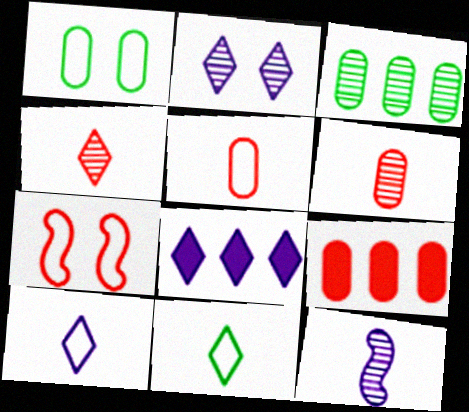[[2, 8, 10], 
[4, 7, 9]]